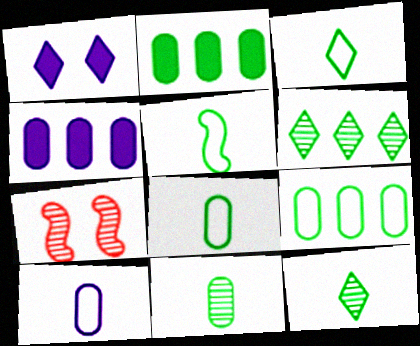[[3, 4, 7], 
[3, 5, 8]]